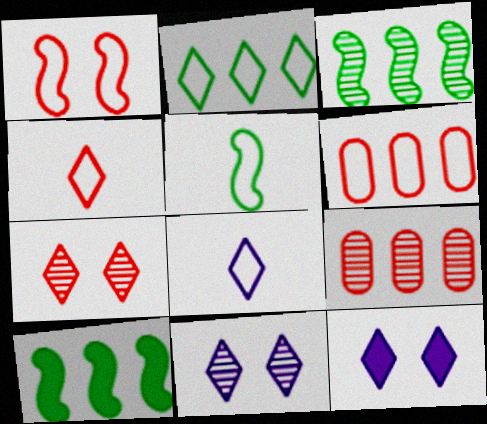[[1, 4, 6], 
[5, 9, 12]]